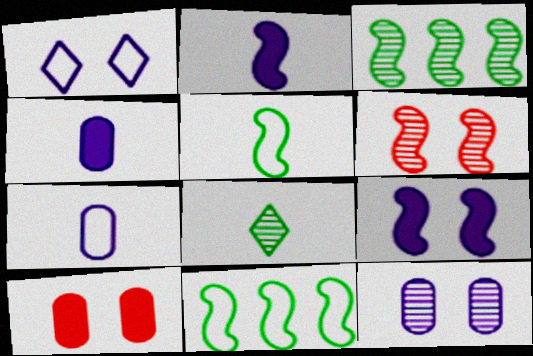[[1, 9, 12], 
[2, 6, 11]]